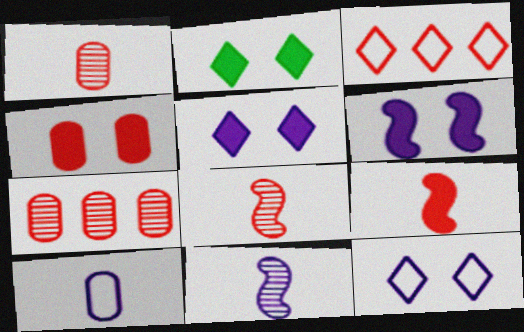[[2, 4, 6], 
[3, 4, 8]]